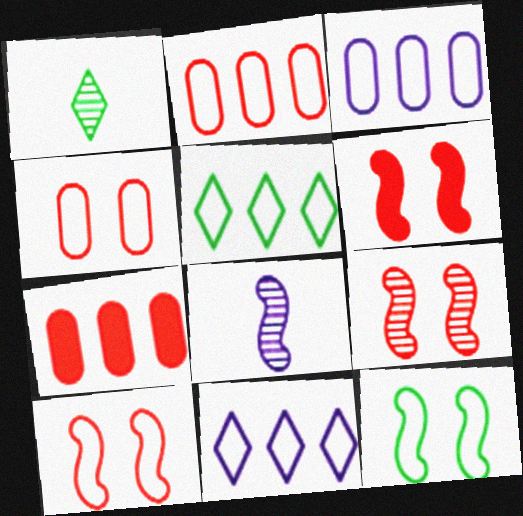[[1, 3, 6], 
[6, 9, 10]]